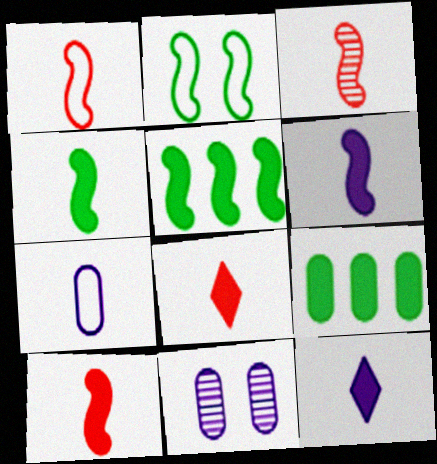[[1, 3, 10], 
[4, 6, 10]]